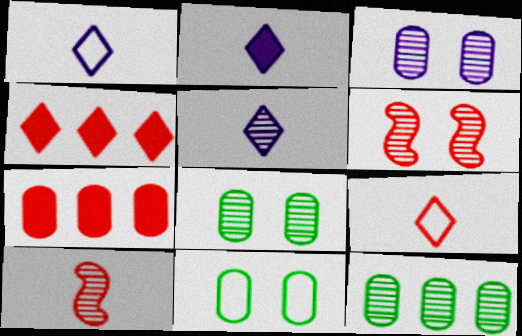[[1, 2, 5], 
[5, 6, 12], 
[6, 7, 9]]